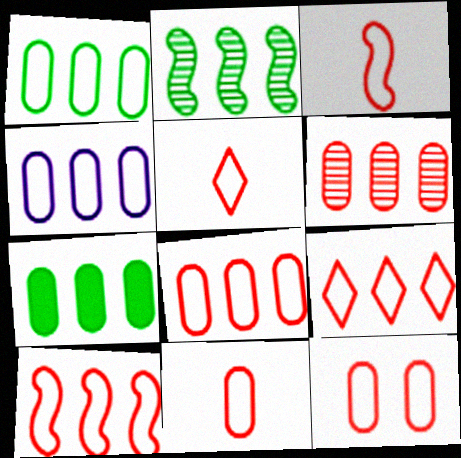[[1, 4, 8], 
[3, 5, 11], 
[3, 9, 12], 
[4, 6, 7], 
[5, 10, 12], 
[8, 9, 10], 
[8, 11, 12]]